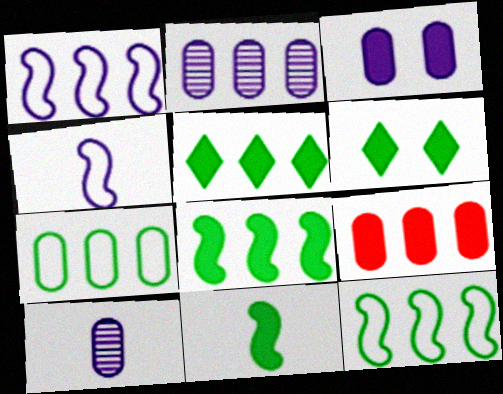[[2, 7, 9]]